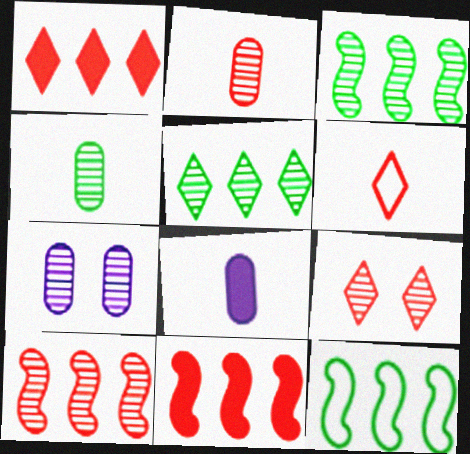[[1, 6, 9], 
[2, 9, 10], 
[8, 9, 12]]